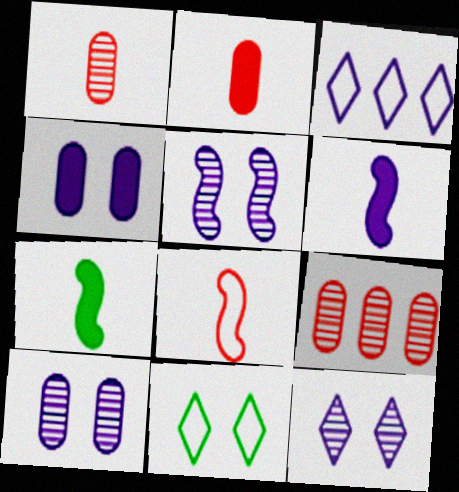[[3, 6, 10], 
[5, 10, 12], 
[6, 9, 11]]